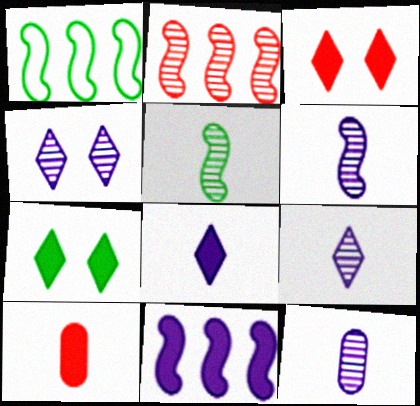[[1, 2, 11], 
[1, 3, 12], 
[1, 4, 10], 
[6, 9, 12], 
[7, 10, 11]]